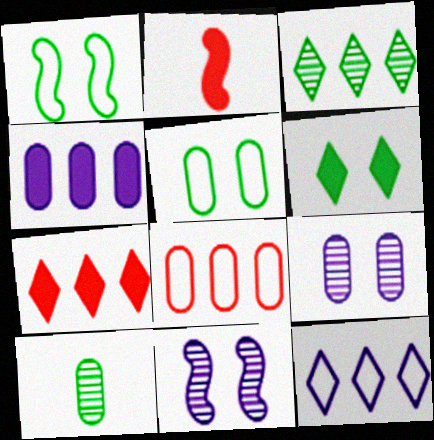[[2, 4, 6], 
[3, 7, 12]]